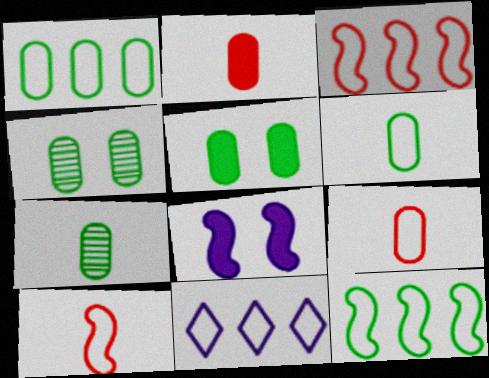[[1, 3, 11], 
[1, 5, 7]]